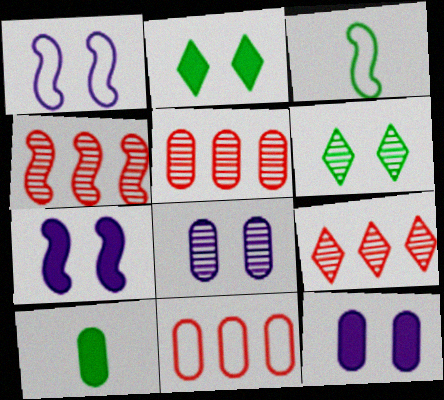[[1, 9, 10], 
[3, 4, 7], 
[3, 9, 12], 
[4, 5, 9], 
[8, 10, 11]]